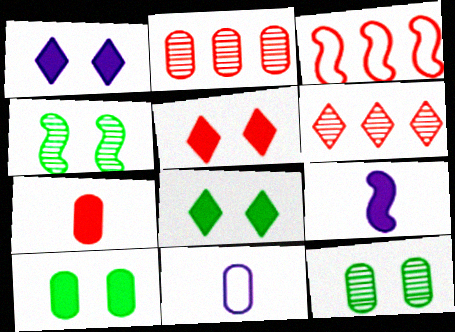[[1, 5, 8], 
[2, 10, 11], 
[3, 4, 9]]